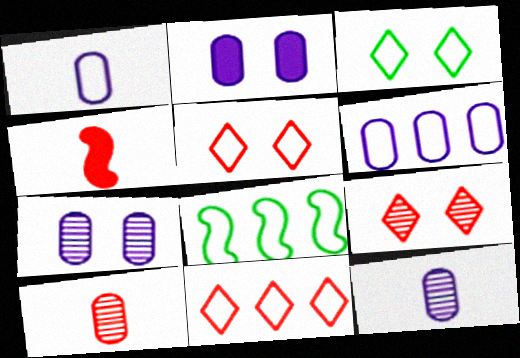[[1, 5, 8], 
[2, 6, 12], 
[6, 8, 11]]